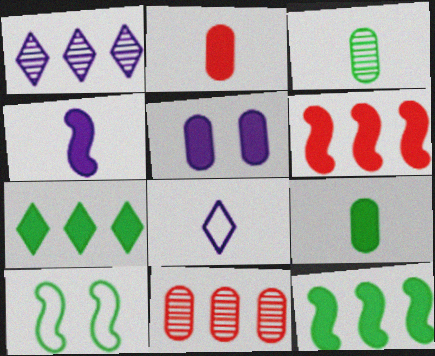[[1, 2, 10], 
[3, 7, 10]]